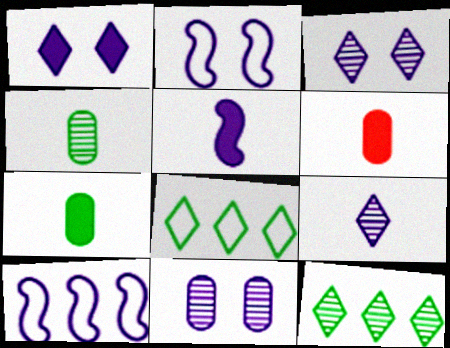[[1, 2, 11], 
[2, 6, 12]]